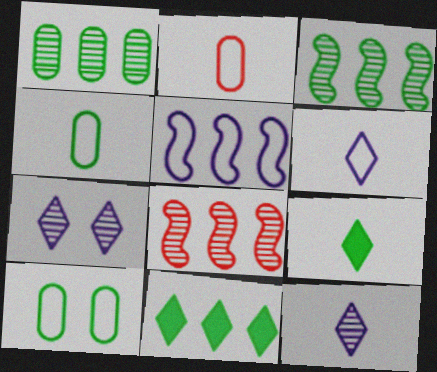[[3, 9, 10]]